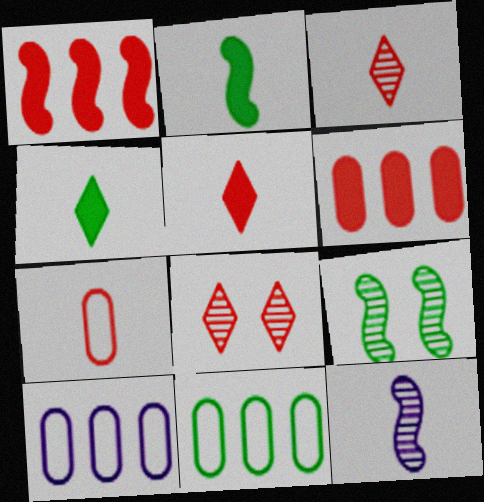[[1, 7, 8], 
[2, 8, 10], 
[4, 7, 12], 
[4, 9, 11], 
[5, 9, 10]]